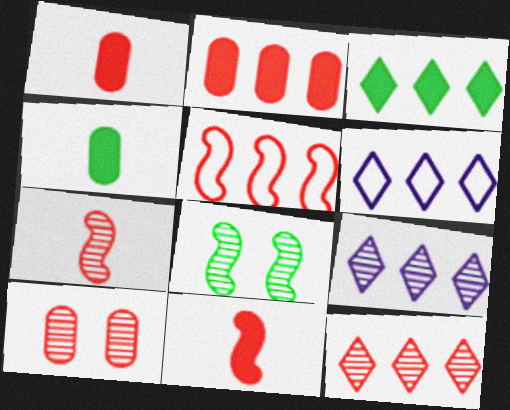[[1, 6, 8], 
[2, 5, 12], 
[3, 6, 12], 
[7, 10, 12]]